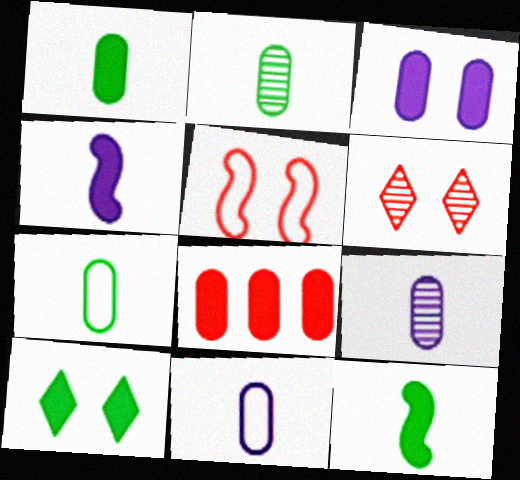[[1, 2, 7], 
[1, 3, 8], 
[4, 8, 10]]